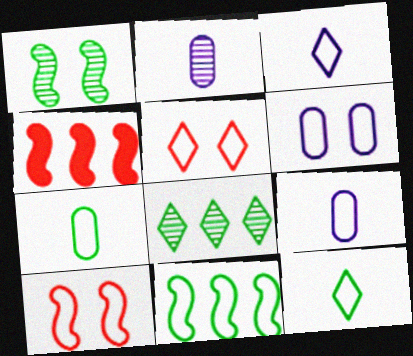[[5, 9, 11]]